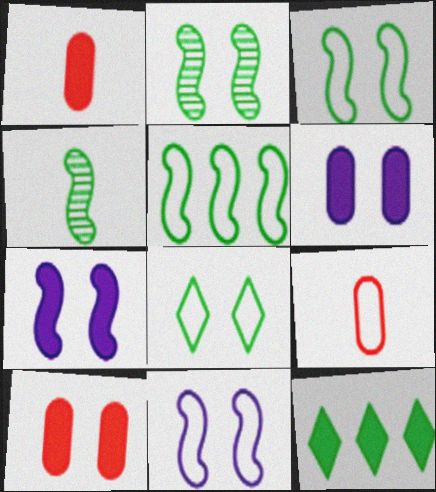[[1, 7, 12]]